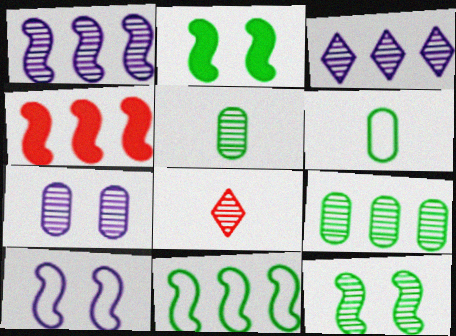[[1, 4, 11]]